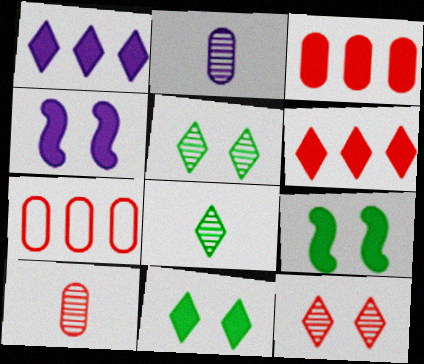[[4, 7, 8]]